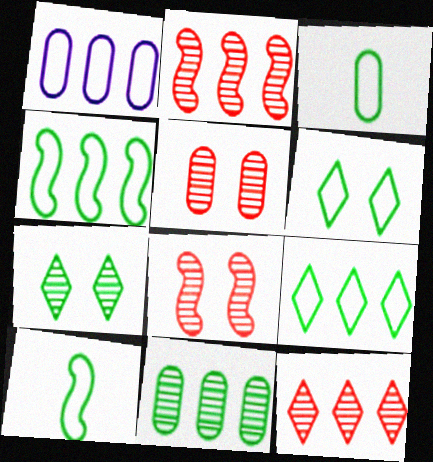[[3, 4, 6]]